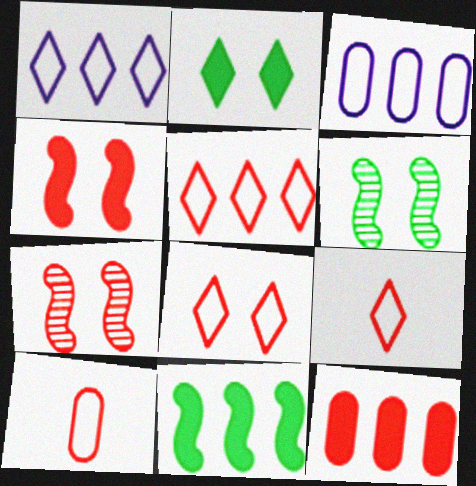[[5, 8, 9], 
[7, 9, 12]]